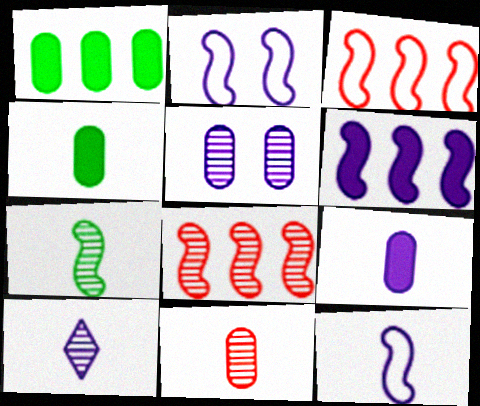[[7, 10, 11], 
[9, 10, 12]]